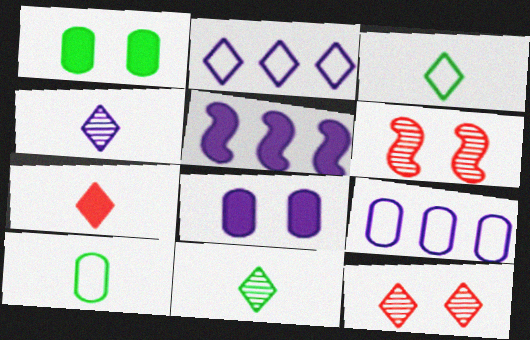[[1, 5, 7], 
[3, 4, 7], 
[5, 10, 12]]